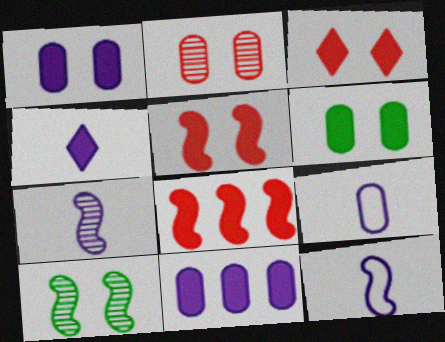[[4, 6, 8], 
[4, 7, 9], 
[8, 10, 12]]